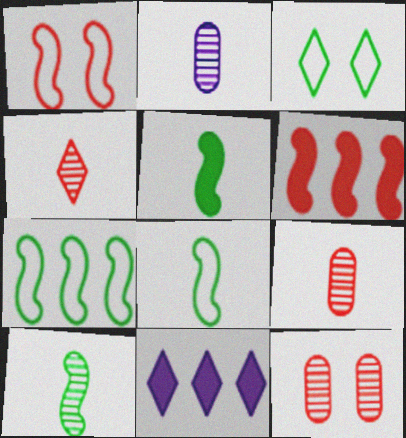[[2, 3, 6], 
[2, 4, 10], 
[3, 4, 11], 
[5, 8, 10], 
[8, 11, 12]]